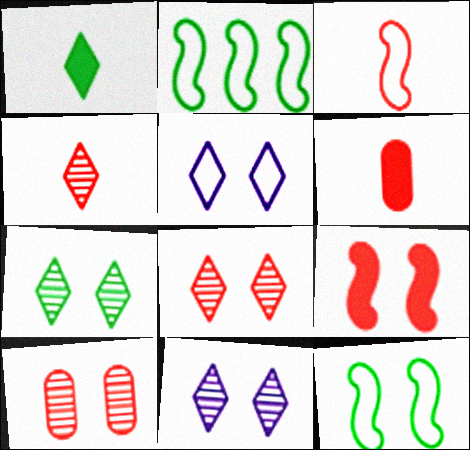[[2, 6, 11], 
[3, 4, 6], 
[7, 8, 11]]